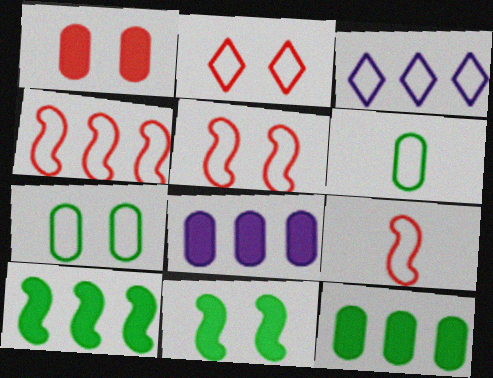[[3, 5, 6], 
[3, 7, 9], 
[4, 5, 9]]